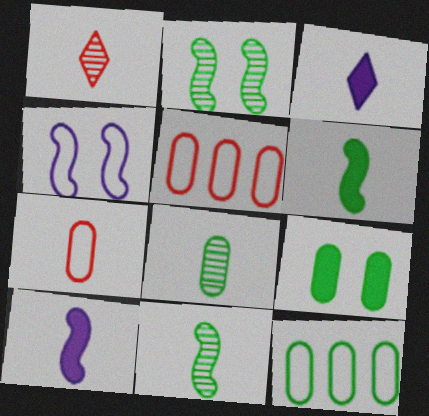[[2, 3, 5], 
[3, 7, 11], 
[8, 9, 12]]